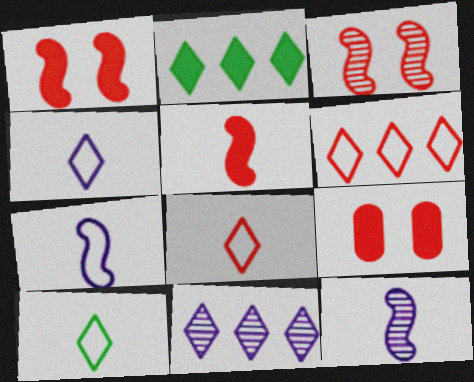[[2, 6, 11], 
[4, 8, 10]]